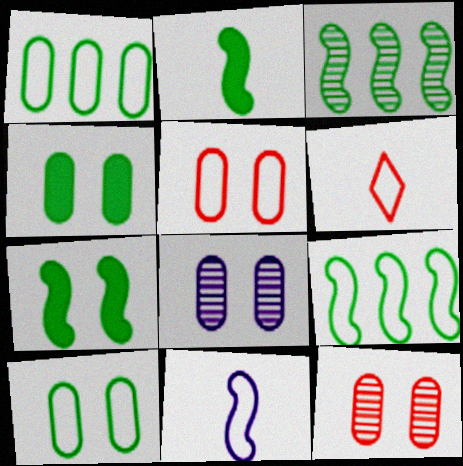[[4, 5, 8]]